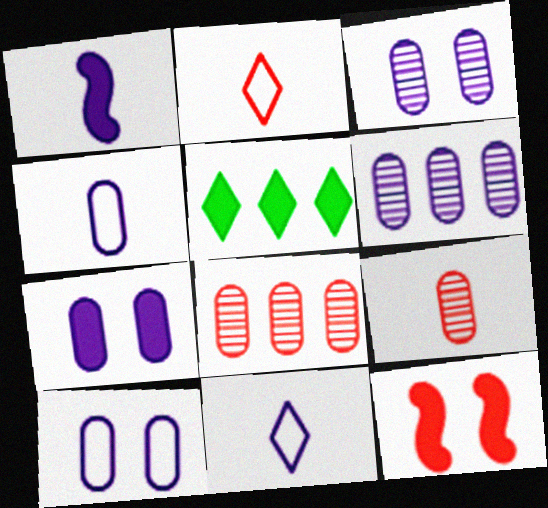[[2, 8, 12], 
[3, 7, 10], 
[4, 6, 7]]